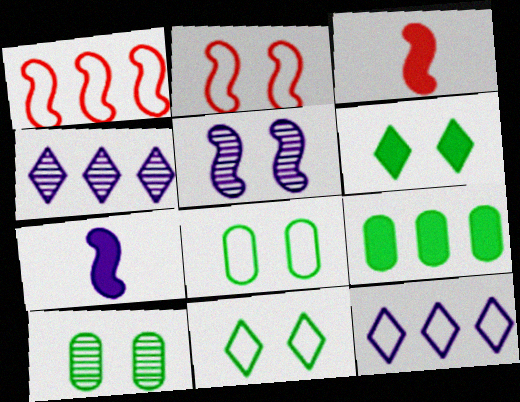[[1, 4, 9], 
[3, 4, 8], 
[3, 10, 12]]